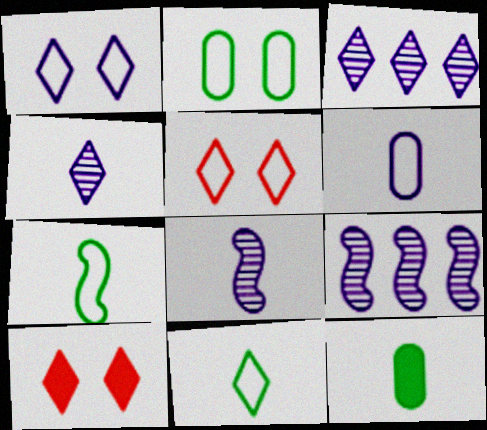[[3, 10, 11], 
[5, 9, 12]]